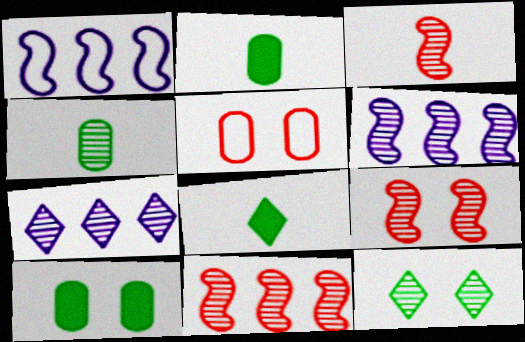[[3, 9, 11], 
[4, 7, 9], 
[5, 6, 8]]